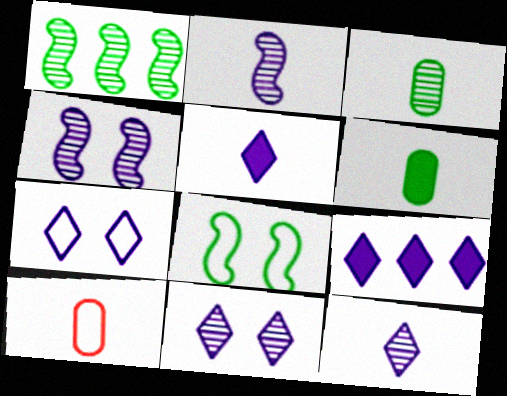[[7, 9, 12]]